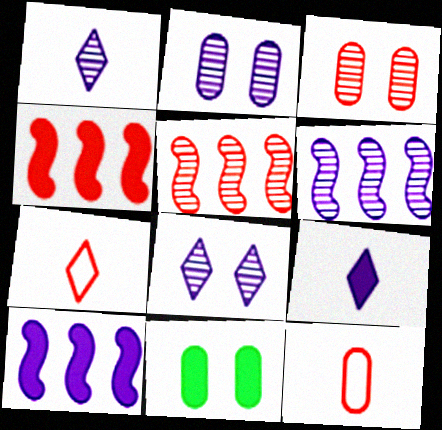[[1, 2, 6], 
[3, 4, 7], 
[4, 9, 11], 
[6, 7, 11]]